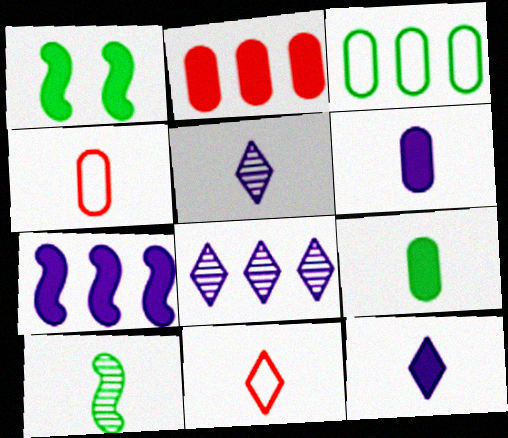[[1, 2, 12], 
[1, 4, 8], 
[4, 10, 12], 
[6, 10, 11]]